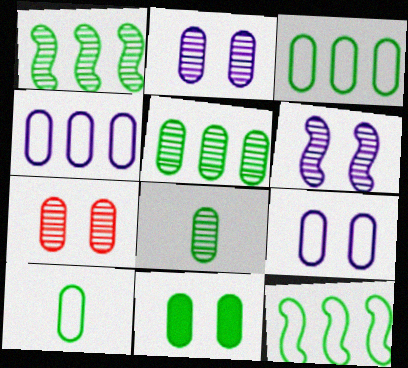[[3, 8, 11], 
[5, 10, 11], 
[7, 9, 11]]